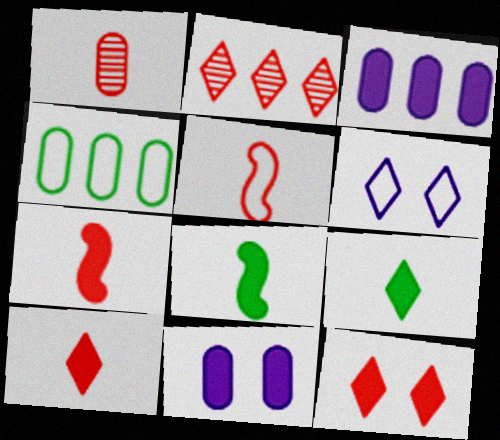[[1, 4, 11], 
[1, 5, 10], 
[2, 6, 9], 
[3, 8, 12], 
[4, 5, 6]]